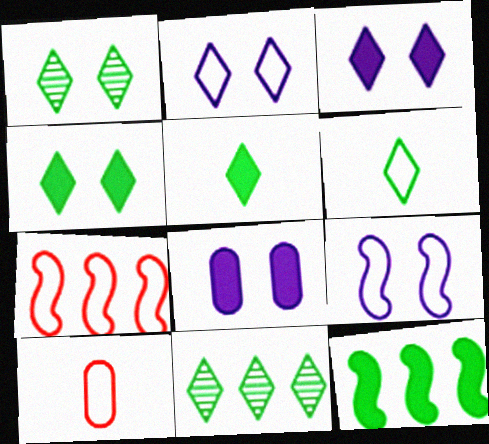[[4, 6, 11]]